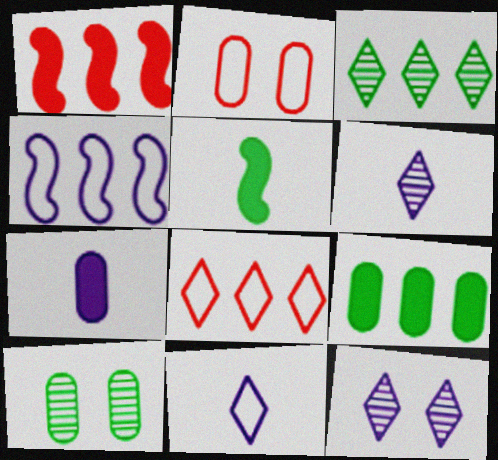[[1, 10, 11], 
[4, 7, 12]]